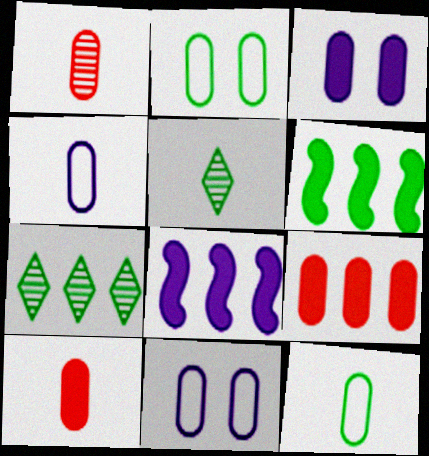[[2, 5, 6]]